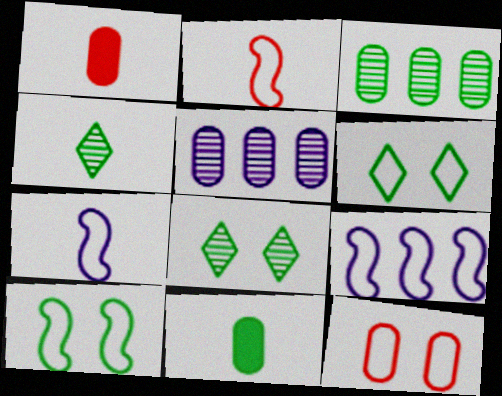[[1, 4, 7], 
[1, 8, 9], 
[2, 9, 10], 
[5, 11, 12]]